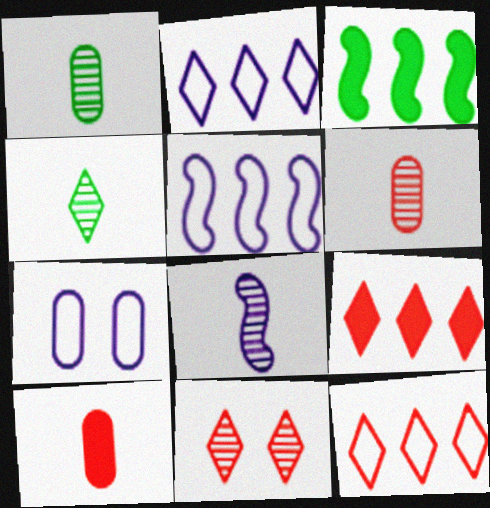[[4, 6, 8]]